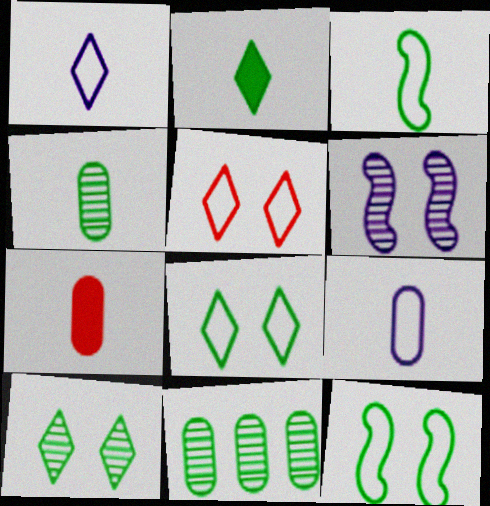[[2, 3, 4], 
[2, 11, 12], 
[4, 7, 9]]